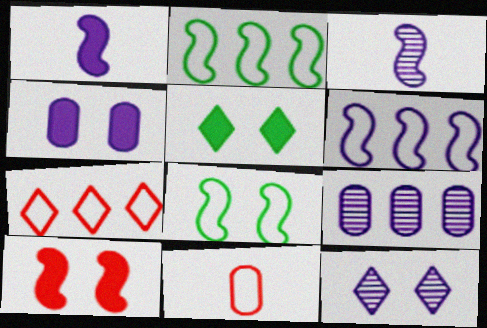[[2, 3, 10], 
[3, 9, 12], 
[4, 5, 10]]